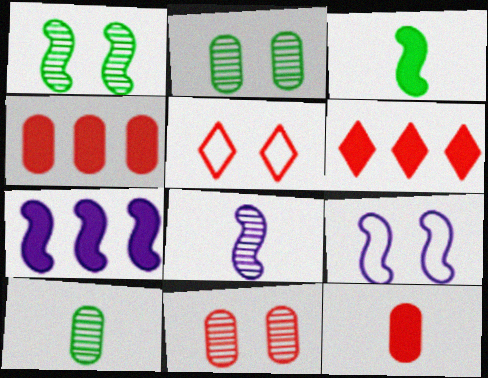[[5, 7, 10], 
[6, 9, 10], 
[7, 8, 9]]